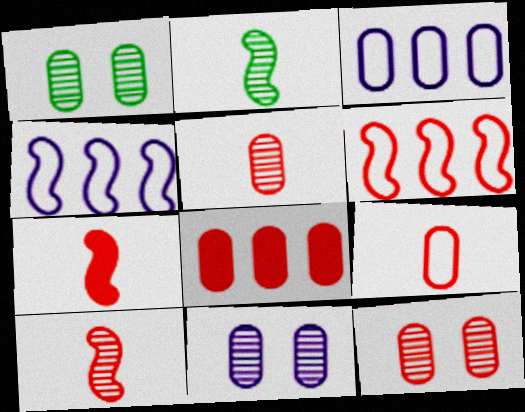[[1, 11, 12], 
[8, 9, 12]]